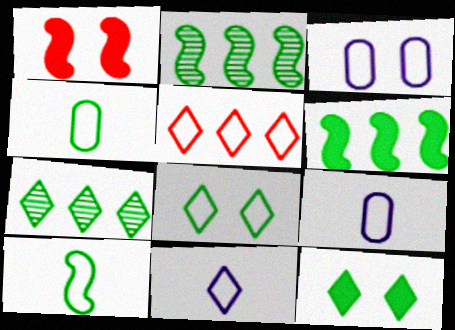[[1, 7, 9], 
[2, 4, 12], 
[3, 5, 10], 
[5, 8, 11]]